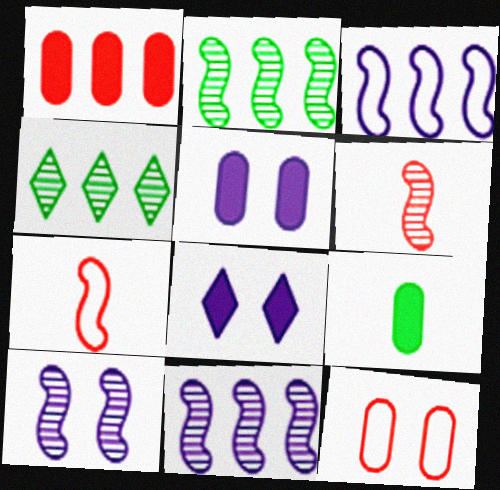[[1, 3, 4], 
[1, 5, 9], 
[2, 6, 10], 
[4, 5, 7]]